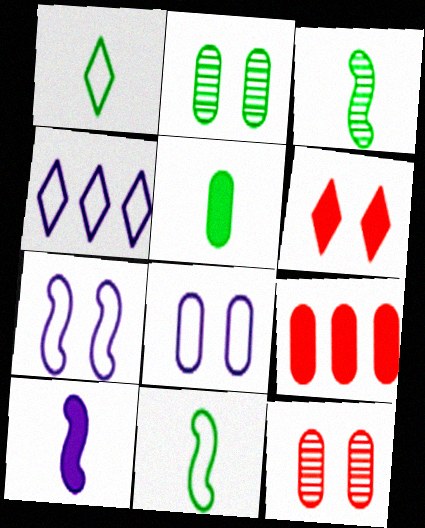[[1, 3, 5], 
[2, 6, 7]]